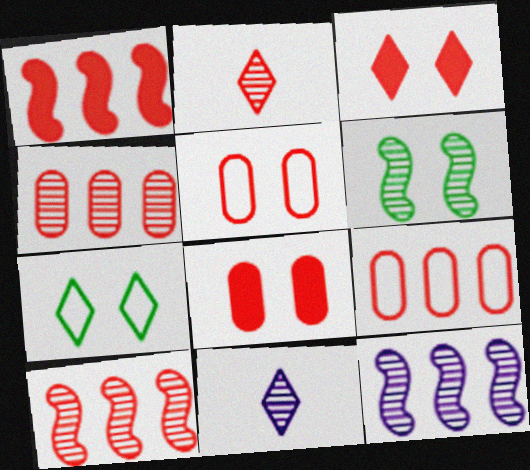[[1, 2, 5], 
[4, 6, 11]]